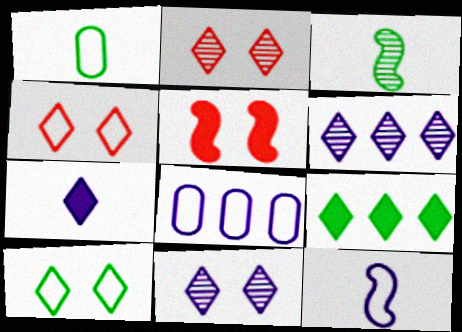[[1, 5, 6]]